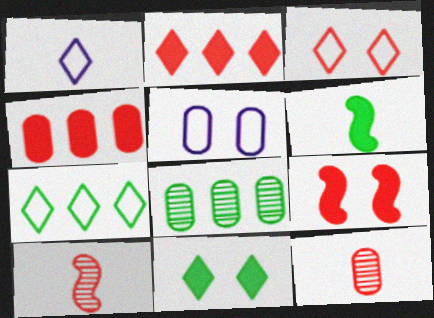[[1, 3, 7], 
[1, 6, 12], 
[1, 8, 9], 
[3, 4, 10]]